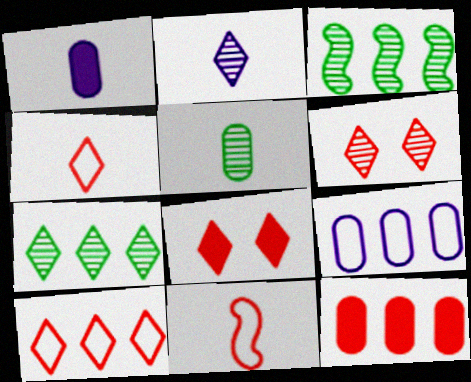[[2, 6, 7], 
[6, 11, 12]]